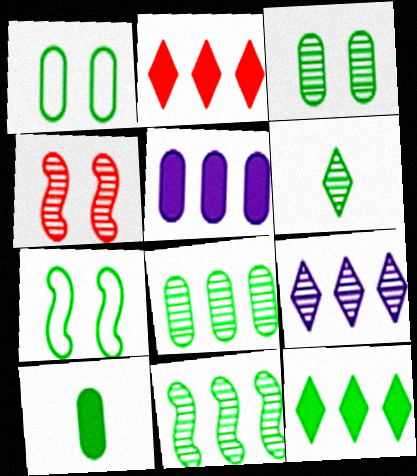[[1, 8, 10], 
[3, 6, 11]]